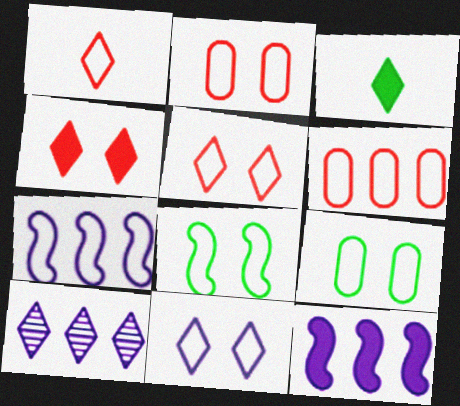[[1, 7, 9], 
[2, 8, 11], 
[3, 5, 10]]